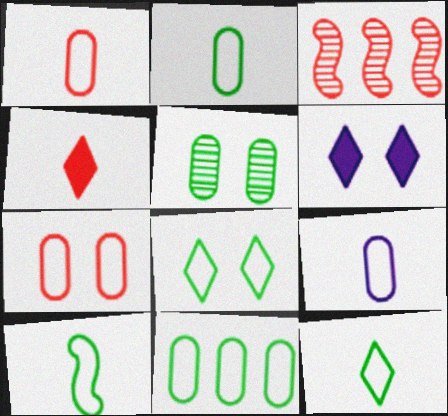[[1, 2, 9], 
[2, 3, 6], 
[2, 10, 12], 
[3, 4, 7], 
[7, 9, 11], 
[8, 10, 11]]